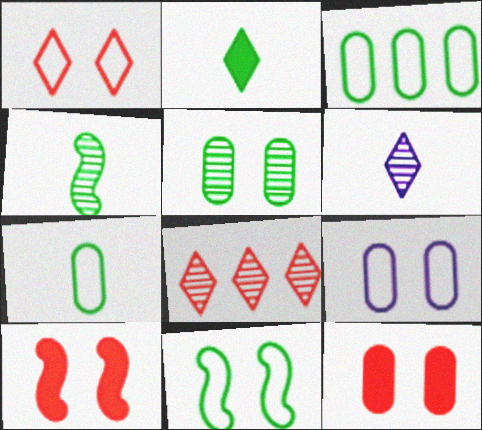[[1, 9, 11], 
[2, 4, 7], 
[3, 6, 10], 
[5, 9, 12]]